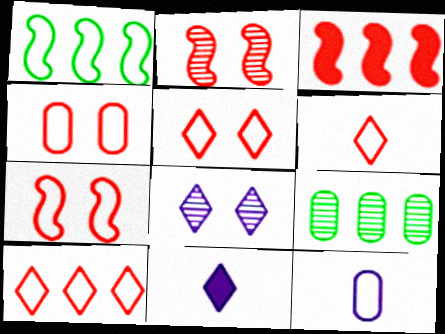[[1, 5, 12], 
[4, 5, 7], 
[5, 6, 10], 
[7, 9, 11]]